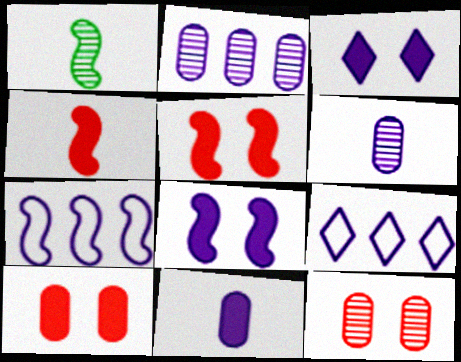[[1, 5, 7], 
[1, 9, 10], 
[3, 6, 7], 
[6, 8, 9]]